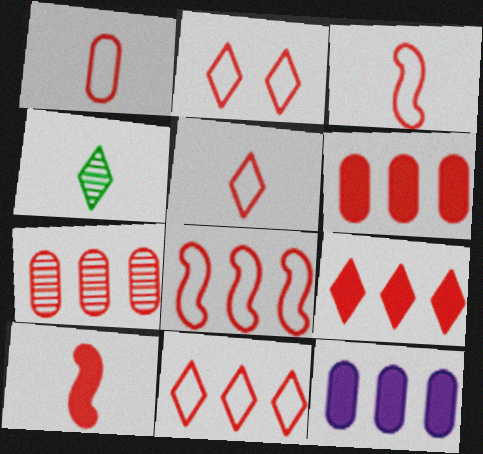[[1, 2, 8], 
[1, 3, 5], 
[2, 5, 11], 
[2, 7, 10], 
[7, 8, 9]]